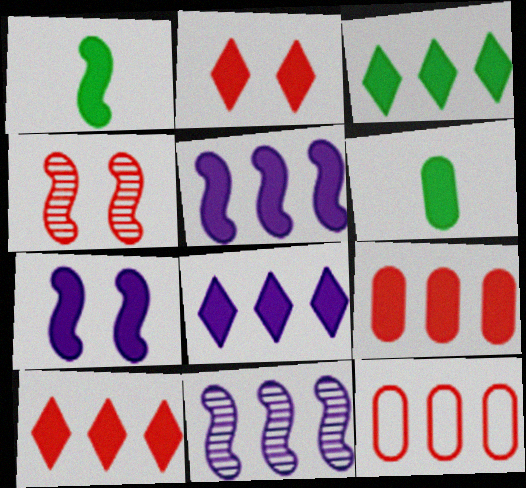[[2, 5, 6], 
[3, 5, 9], 
[3, 8, 10], 
[3, 11, 12], 
[6, 7, 10]]